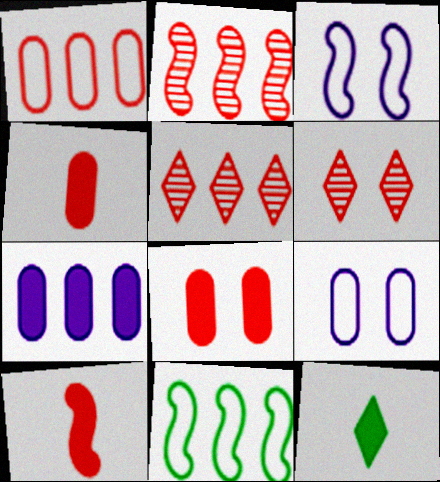[[1, 6, 10], 
[2, 9, 12], 
[5, 7, 11]]